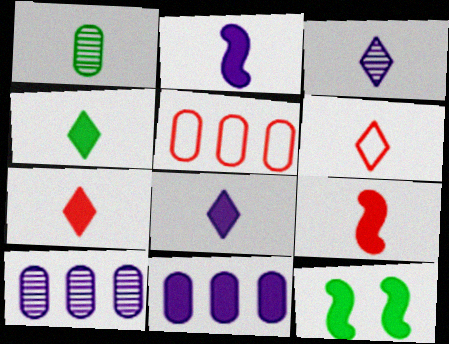[[1, 2, 6], 
[3, 4, 6], 
[3, 5, 12], 
[4, 7, 8], 
[6, 10, 12], 
[7, 11, 12]]